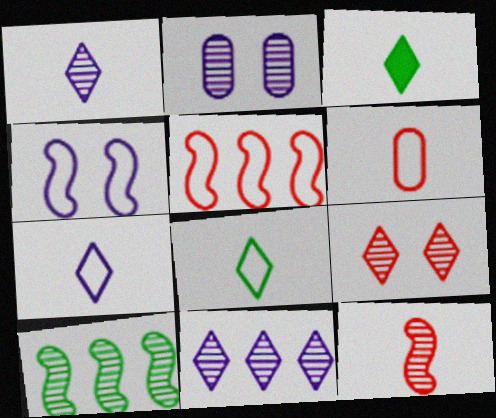[[2, 3, 5]]